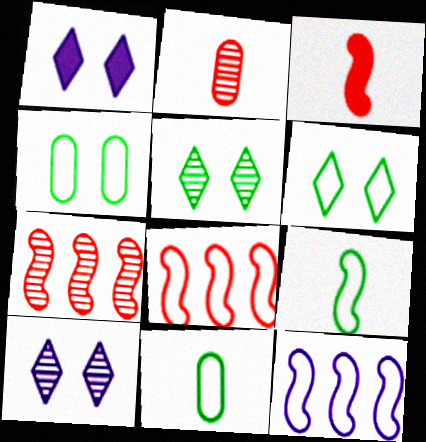[[1, 7, 11]]